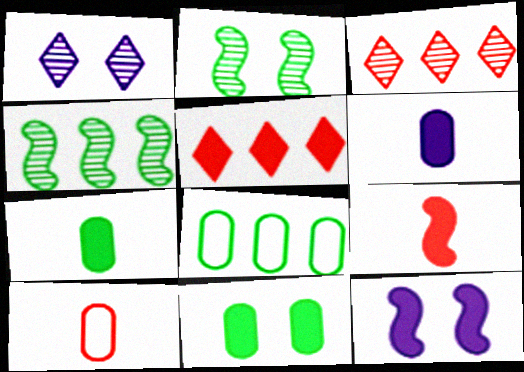[[1, 8, 9], 
[5, 7, 12]]